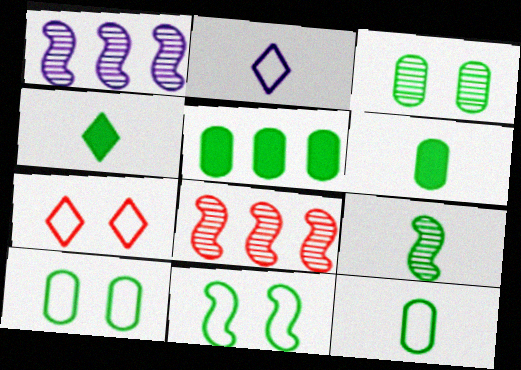[[1, 6, 7], 
[3, 5, 12], 
[4, 9, 12]]